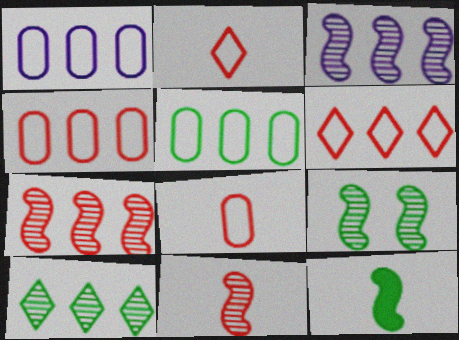[[1, 4, 5], 
[3, 9, 11]]